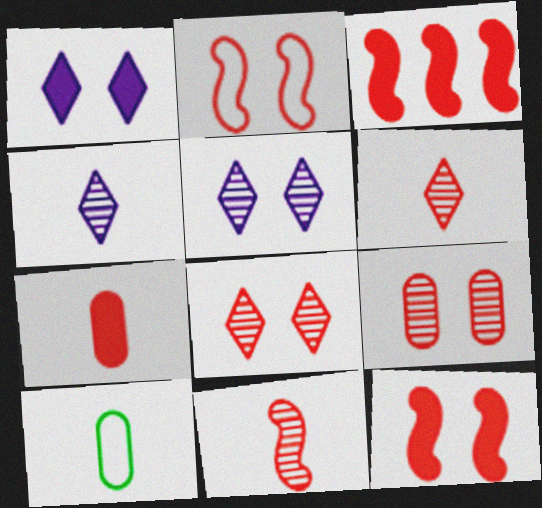[[2, 3, 11], 
[3, 5, 10]]